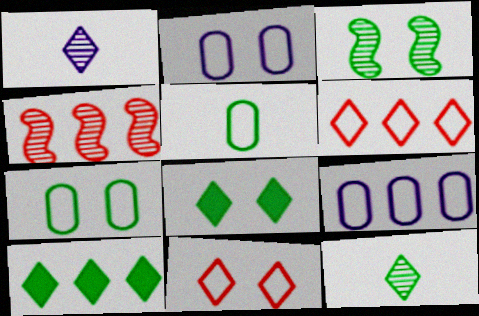[[1, 6, 8], 
[1, 10, 11], 
[3, 5, 10], 
[3, 7, 8], 
[4, 9, 10]]